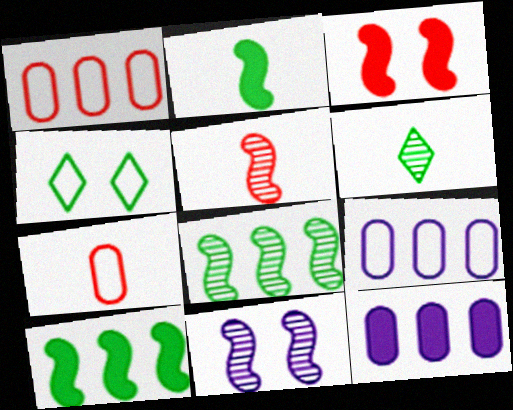[[3, 6, 9], 
[4, 5, 12], 
[5, 8, 11]]